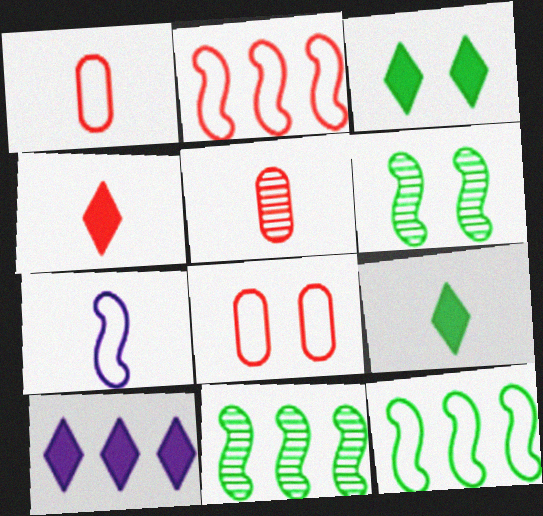[[1, 6, 10], 
[3, 4, 10], 
[5, 7, 9]]